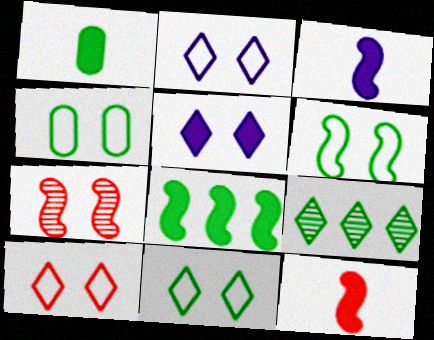[[1, 6, 9], 
[2, 10, 11], 
[4, 5, 7], 
[4, 6, 11]]